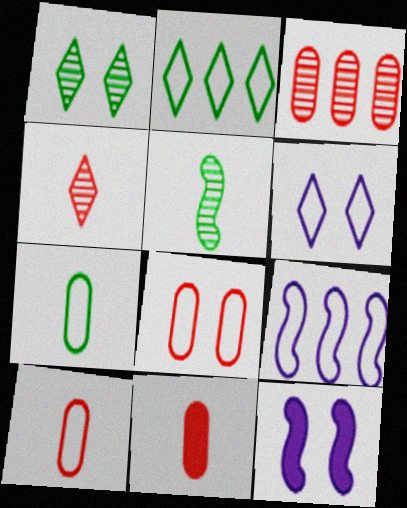[[1, 8, 12], 
[1, 9, 11], 
[3, 8, 11]]